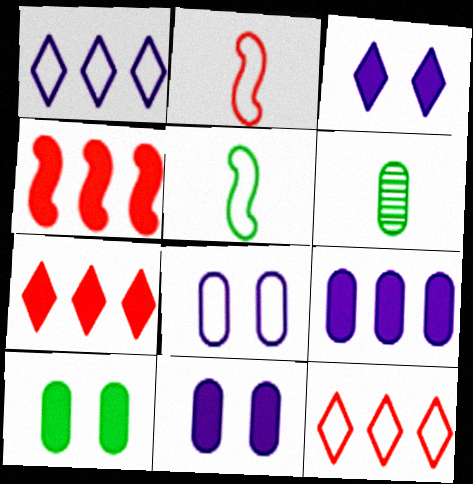[[5, 8, 12]]